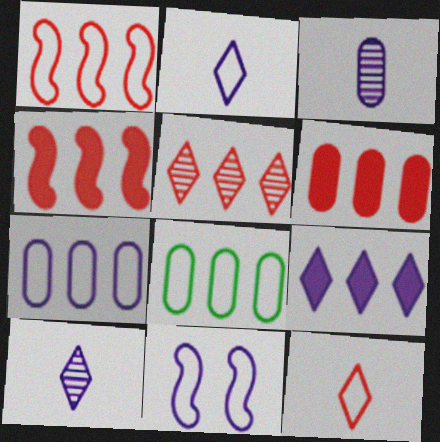[[1, 5, 6], 
[2, 7, 11], 
[3, 9, 11], 
[8, 11, 12]]